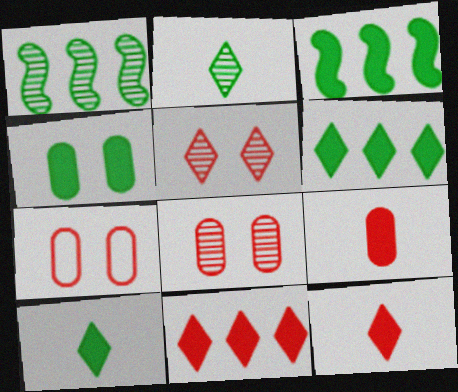[[3, 4, 10]]